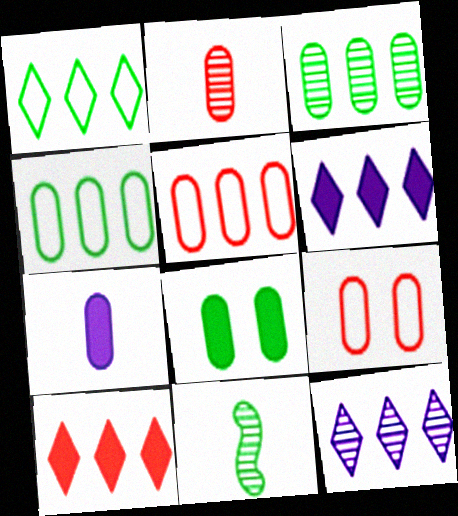[[1, 8, 11], 
[1, 10, 12], 
[3, 7, 9], 
[6, 9, 11]]